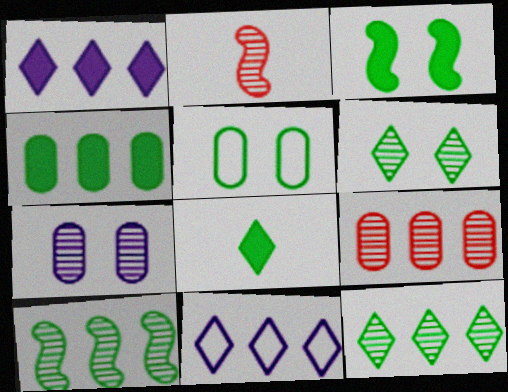[[1, 2, 5], 
[2, 7, 12], 
[3, 4, 8], 
[3, 5, 6], 
[5, 8, 10]]